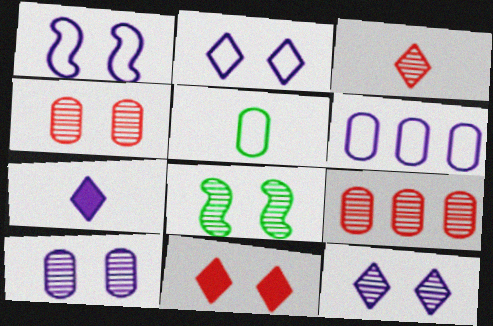[[4, 8, 12]]